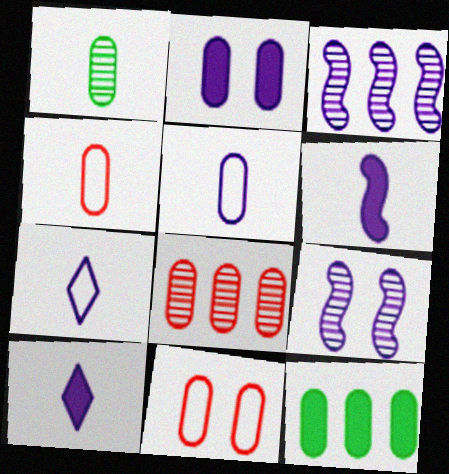[[2, 3, 7]]